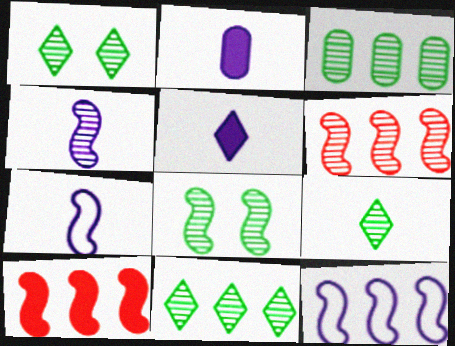[[1, 9, 11], 
[3, 8, 9], 
[4, 6, 8], 
[7, 8, 10]]